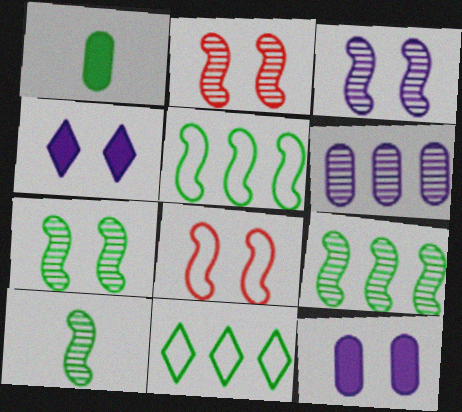[[1, 7, 11], 
[2, 3, 7], 
[7, 9, 10]]